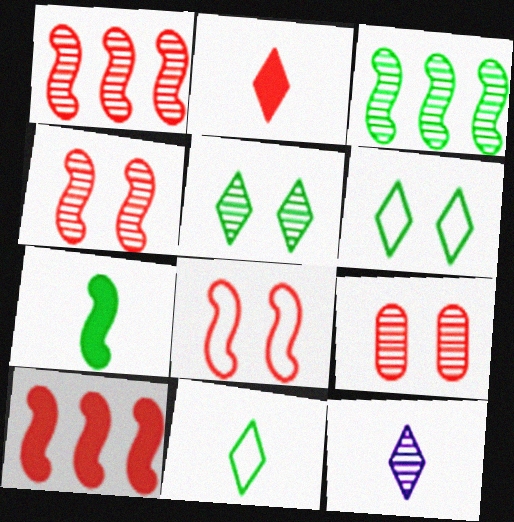[[2, 11, 12], 
[3, 9, 12]]